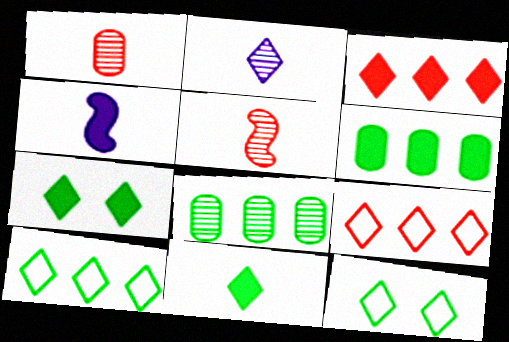[[2, 3, 12], 
[2, 7, 9]]